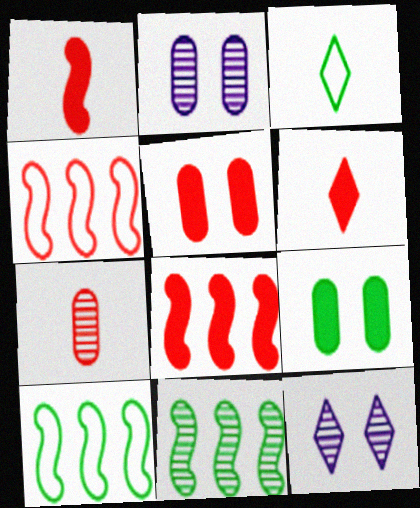[[2, 3, 8], 
[2, 6, 10], 
[3, 9, 11], 
[5, 6, 8], 
[7, 11, 12]]